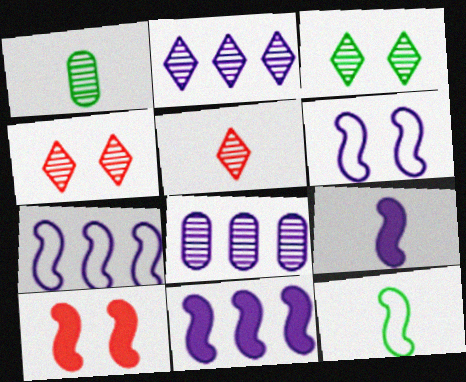[[2, 3, 5]]